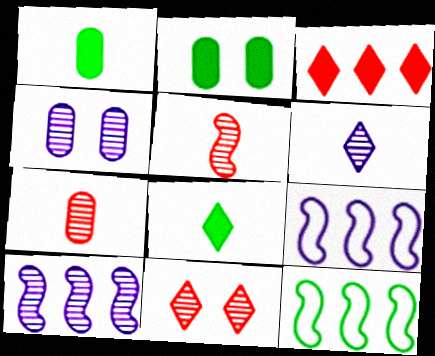[[1, 9, 11], 
[4, 6, 10]]